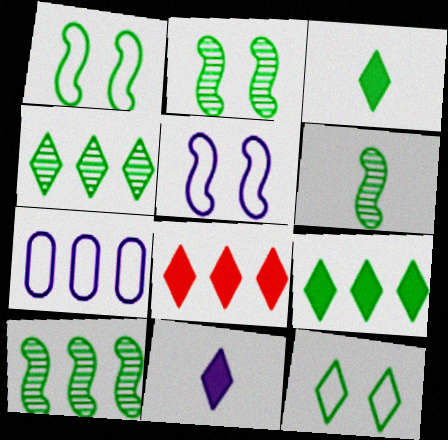[[2, 6, 10], 
[3, 4, 12], 
[7, 8, 10]]